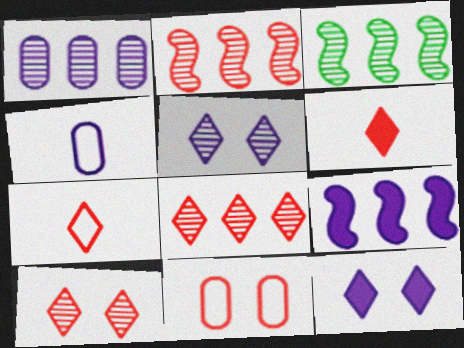[[1, 3, 8], 
[2, 6, 11], 
[4, 5, 9]]